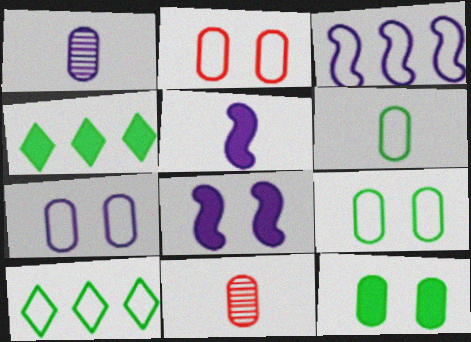[[2, 7, 9], 
[8, 10, 11]]